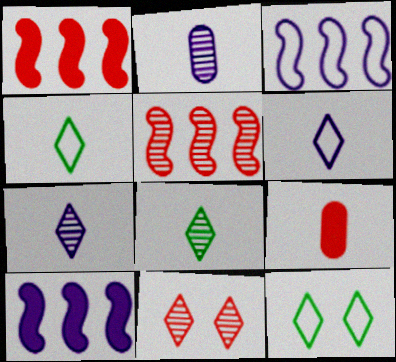[[1, 2, 12]]